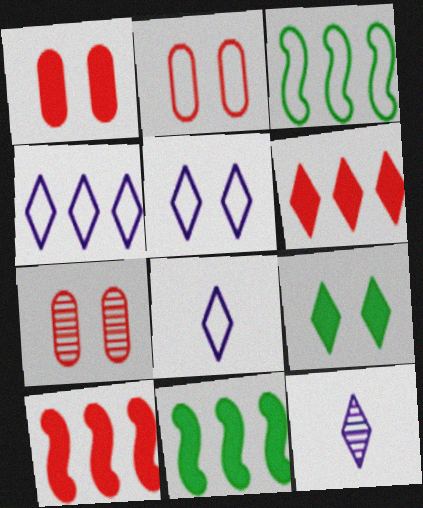[[1, 2, 7], 
[1, 3, 12], 
[2, 3, 8], 
[2, 11, 12], 
[4, 5, 8], 
[7, 8, 11]]